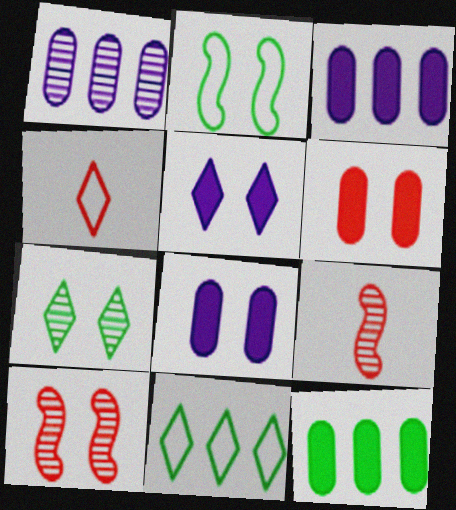[[1, 7, 9], 
[8, 9, 11]]